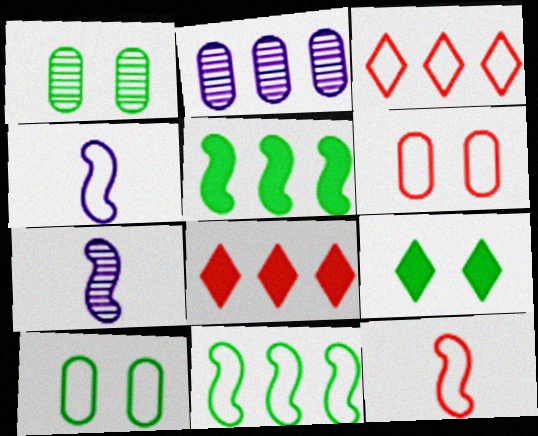[[1, 4, 8], 
[2, 3, 5], 
[2, 8, 11], 
[2, 9, 12], 
[3, 4, 10], 
[3, 6, 12], 
[7, 8, 10]]